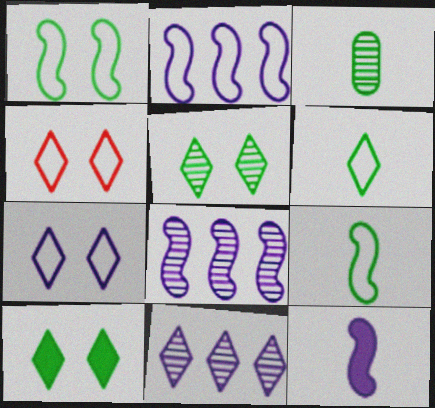[]